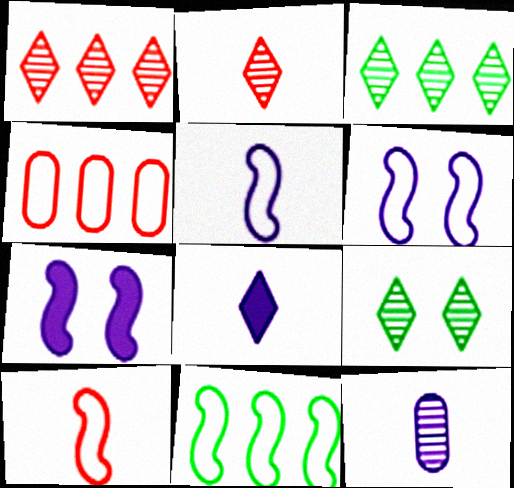[[5, 8, 12], 
[6, 10, 11]]